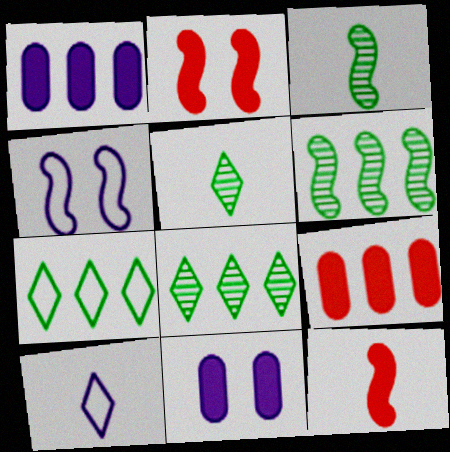[[4, 5, 9], 
[4, 6, 12]]